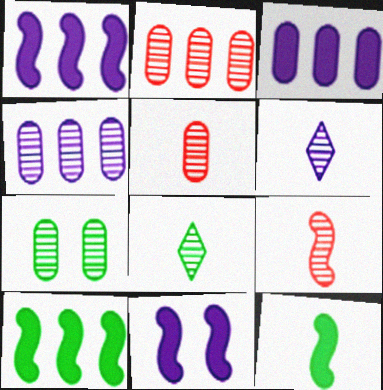[[4, 5, 7]]